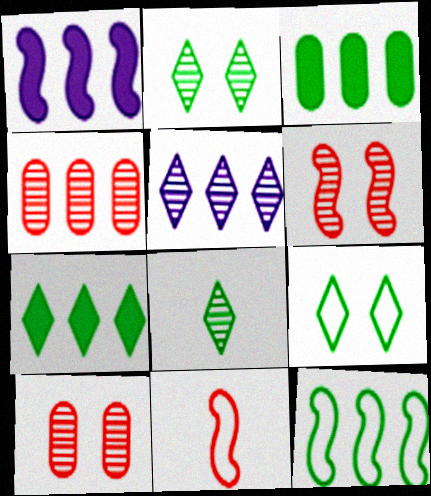[[7, 8, 9]]